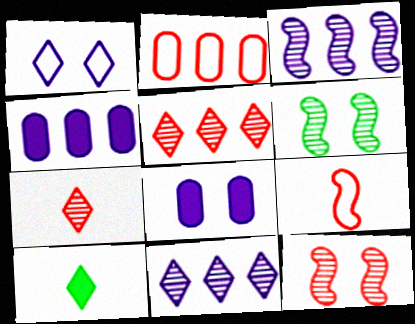[[1, 5, 10]]